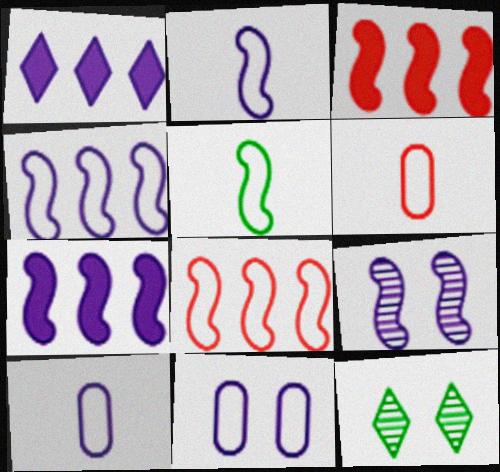[[1, 9, 10], 
[2, 7, 9], 
[3, 5, 9], 
[3, 10, 12], 
[6, 7, 12]]